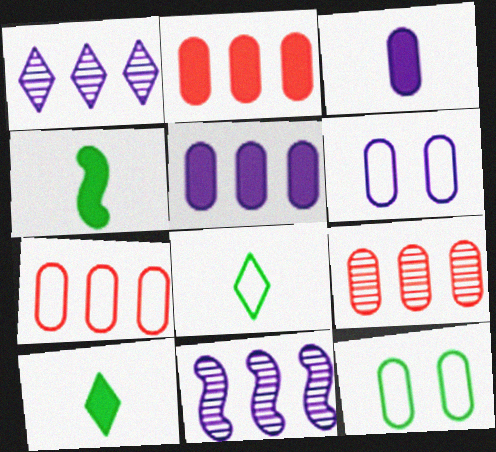[[2, 7, 9], 
[3, 9, 12]]